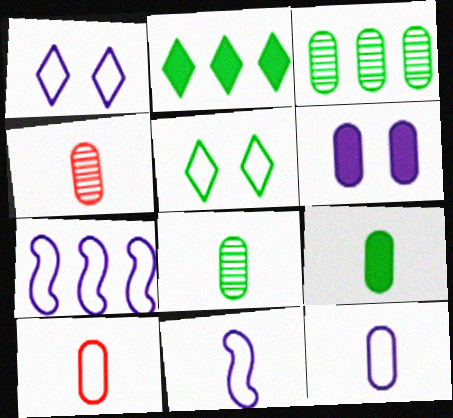[[1, 7, 12], 
[3, 6, 10], 
[4, 9, 12], 
[5, 7, 10]]